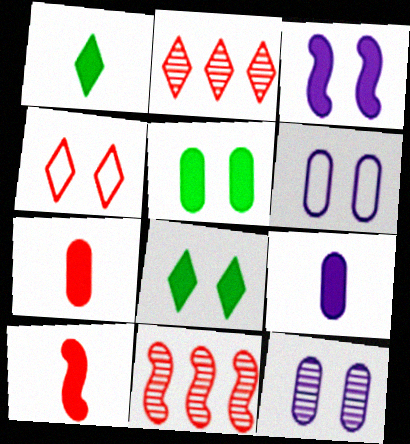[[1, 6, 11], 
[1, 9, 10], 
[4, 7, 11]]